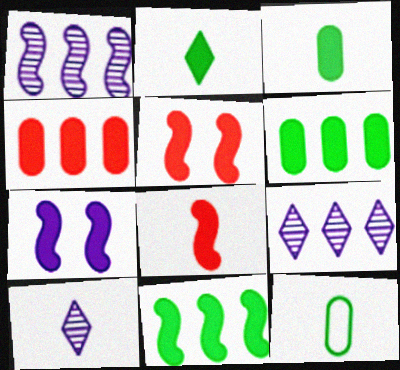[[2, 4, 7], 
[5, 9, 12], 
[7, 8, 11], 
[8, 10, 12]]